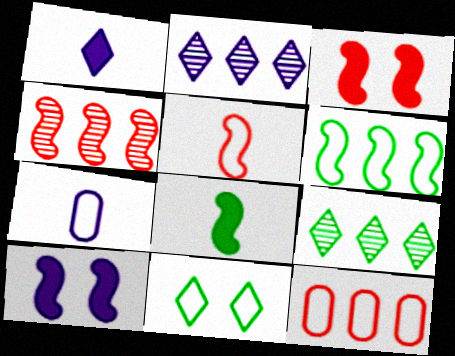[[2, 7, 10], 
[3, 4, 5], 
[3, 7, 9]]